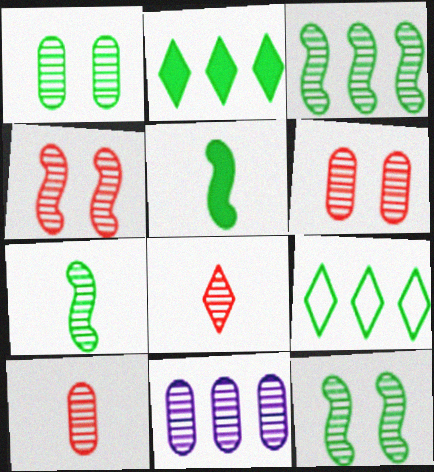[[1, 5, 9], 
[1, 10, 11], 
[3, 7, 12], 
[8, 11, 12]]